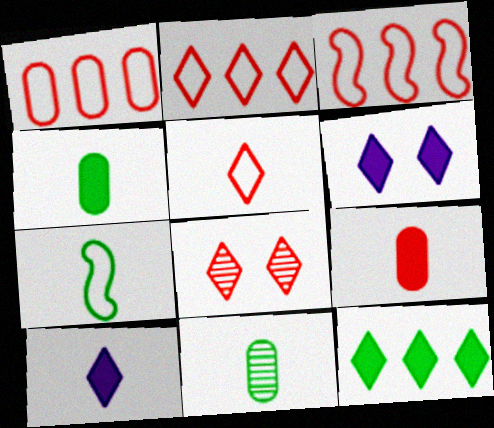[[1, 2, 3], 
[3, 6, 11], 
[3, 8, 9]]